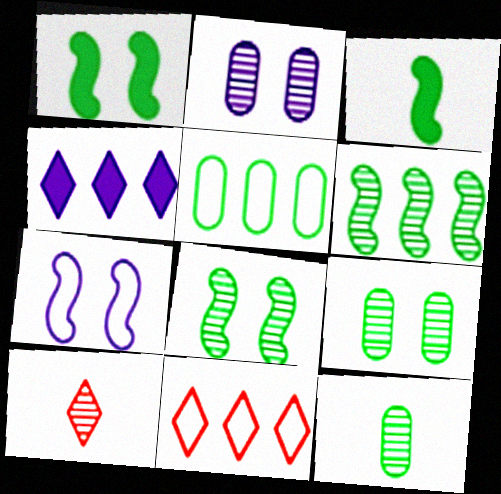[[2, 3, 11], 
[2, 6, 10]]